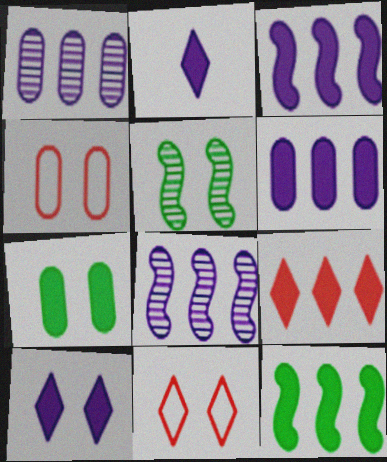[[4, 5, 10], 
[6, 9, 12]]